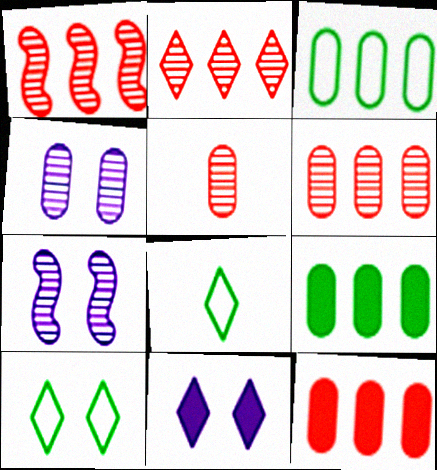[[1, 2, 6], 
[2, 8, 11], 
[7, 8, 12]]